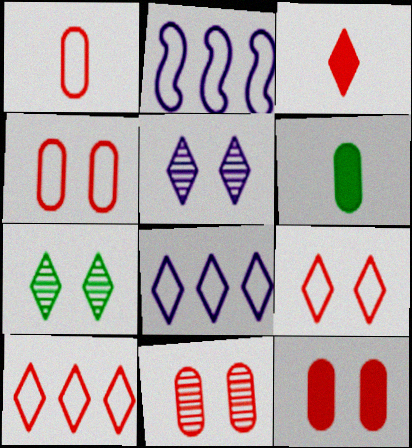[[3, 7, 8], 
[4, 11, 12]]